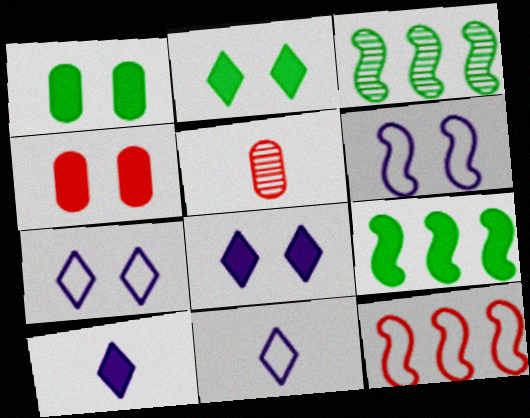[[3, 4, 11], 
[4, 9, 10], 
[5, 7, 9]]